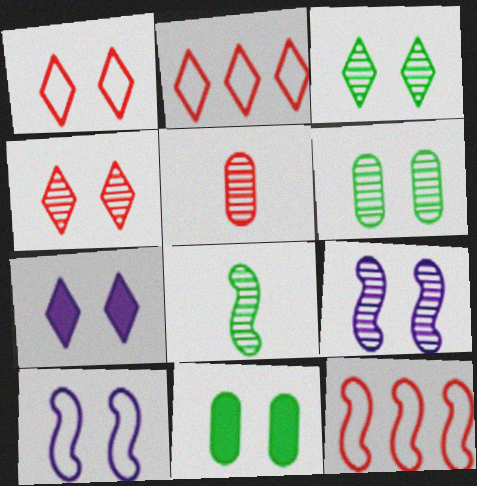[[1, 3, 7], 
[1, 9, 11], 
[4, 6, 9], 
[4, 10, 11]]